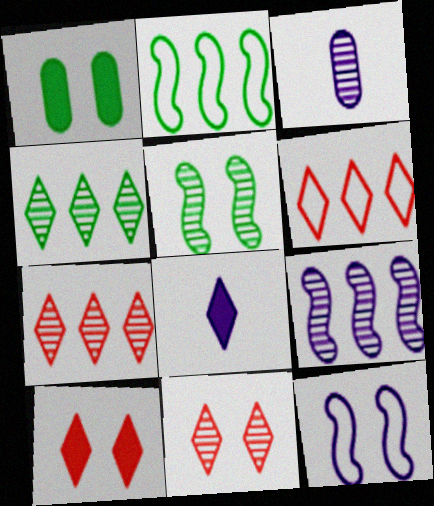[[1, 11, 12], 
[2, 3, 10], 
[3, 5, 7]]